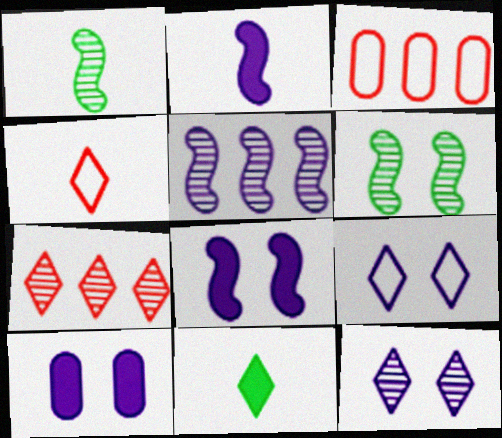[[7, 9, 11]]